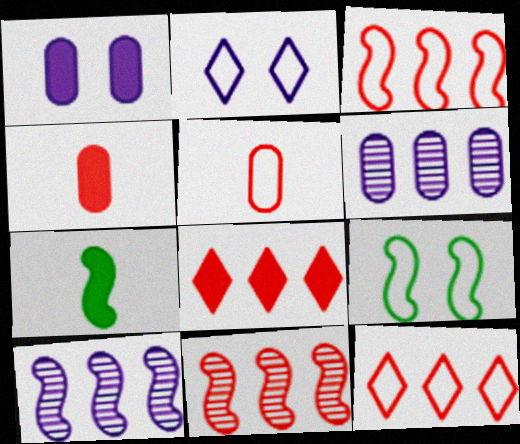[[1, 7, 8]]